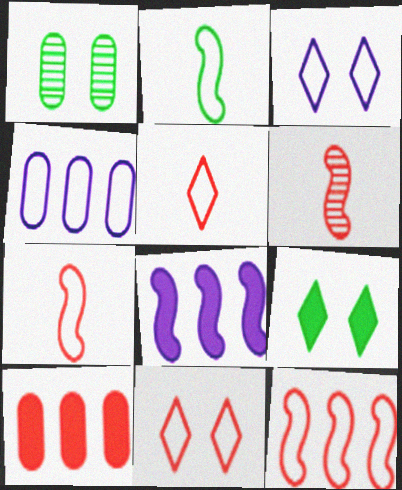[[1, 5, 8], 
[2, 4, 11], 
[4, 6, 9], 
[6, 10, 11]]